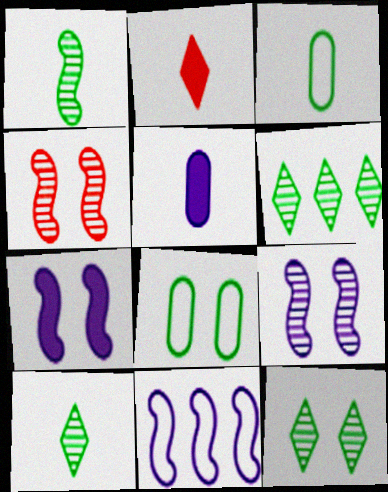[[6, 10, 12]]